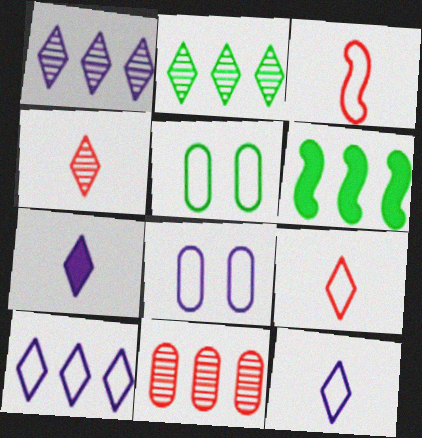[[3, 5, 10], 
[4, 6, 8], 
[6, 10, 11]]